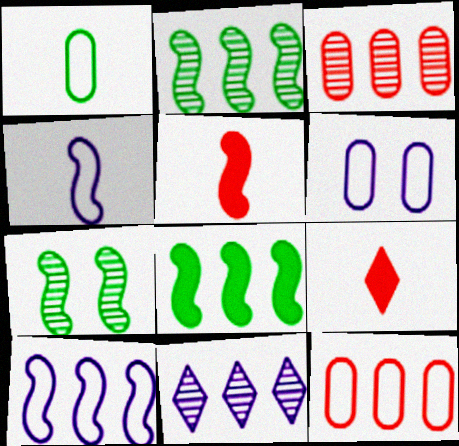[[1, 6, 12], 
[2, 3, 11], 
[2, 6, 9], 
[5, 7, 10], 
[8, 11, 12]]